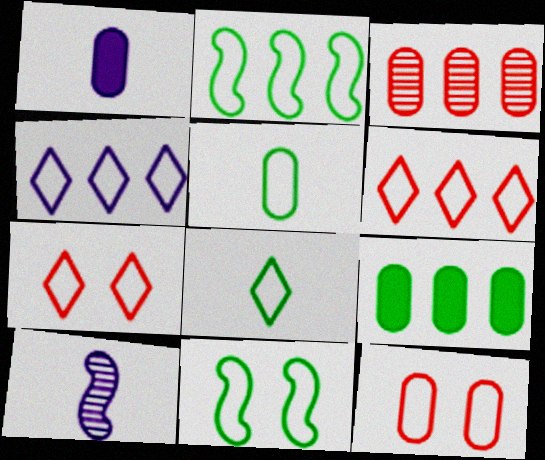[[4, 7, 8], 
[7, 9, 10]]